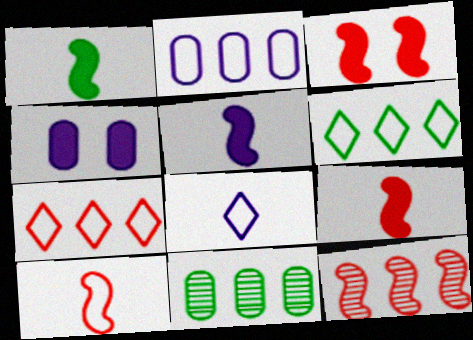[[1, 5, 9], 
[3, 8, 11], 
[3, 10, 12]]